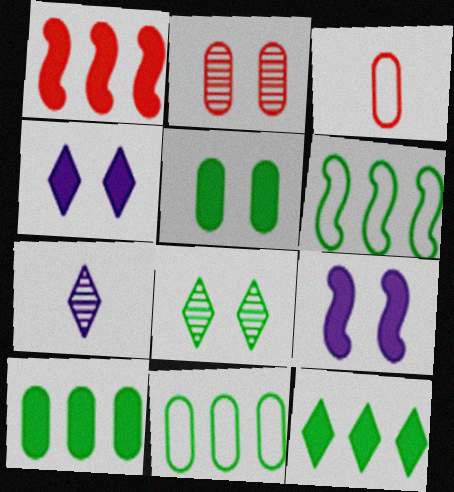[]